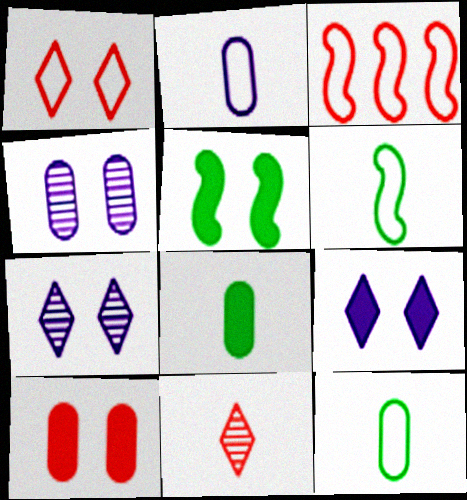[[1, 4, 5], 
[3, 7, 8], 
[3, 10, 11], 
[5, 9, 10]]